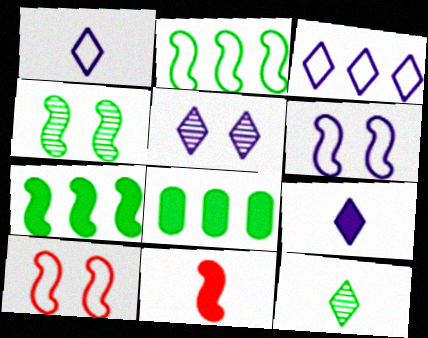[[3, 5, 9]]